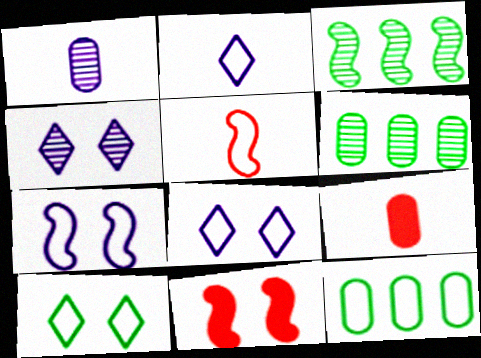[[2, 6, 11], 
[3, 8, 9], 
[5, 8, 12]]